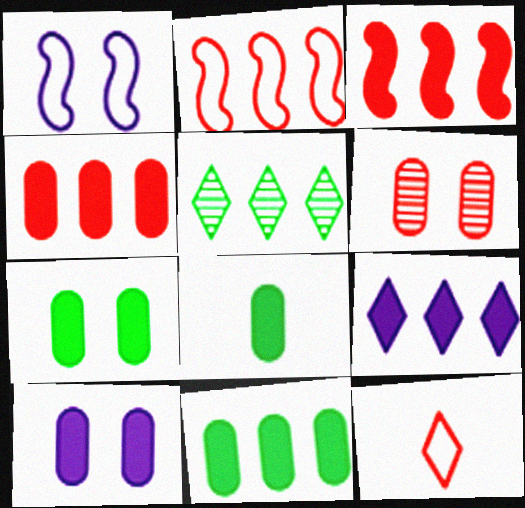[[3, 6, 12], 
[3, 9, 11], 
[4, 8, 10], 
[7, 8, 11]]